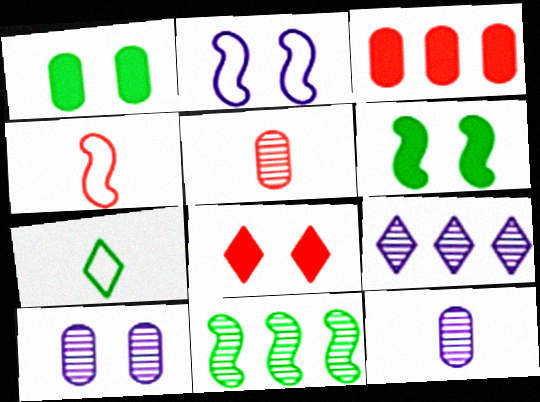[[1, 4, 9], 
[1, 7, 11], 
[7, 8, 9]]